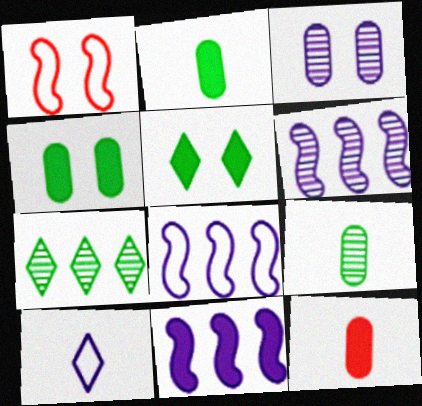[[1, 3, 5], 
[3, 10, 11], 
[5, 11, 12], 
[6, 8, 11]]